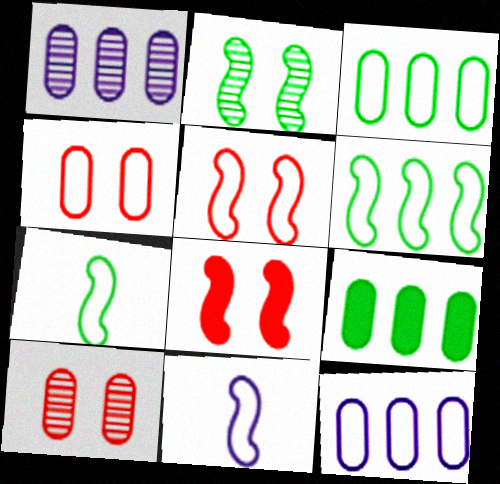[[5, 6, 11]]